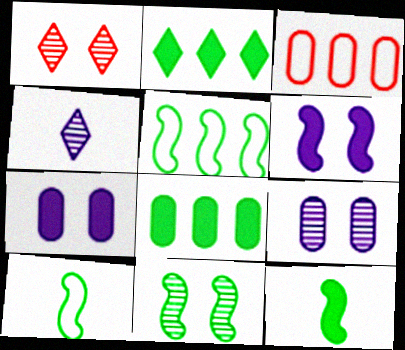[[1, 9, 11], 
[5, 11, 12]]